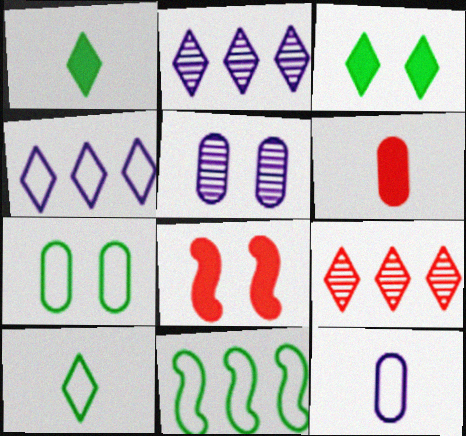[[7, 10, 11]]